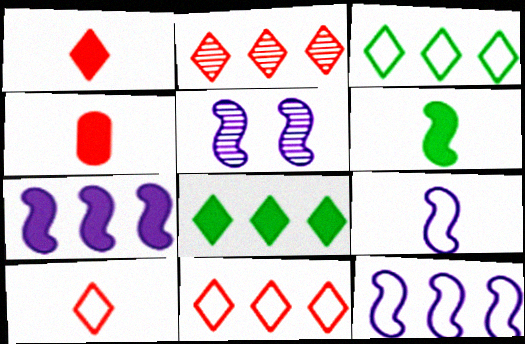[[3, 4, 5], 
[5, 7, 9]]